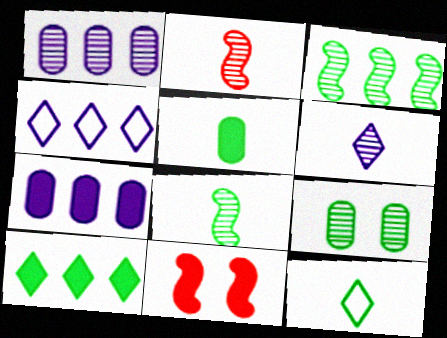[[1, 11, 12], 
[5, 8, 12]]